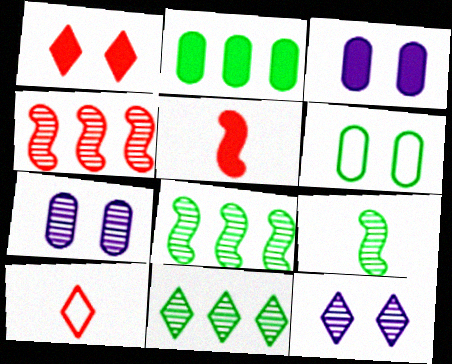[[3, 8, 10]]